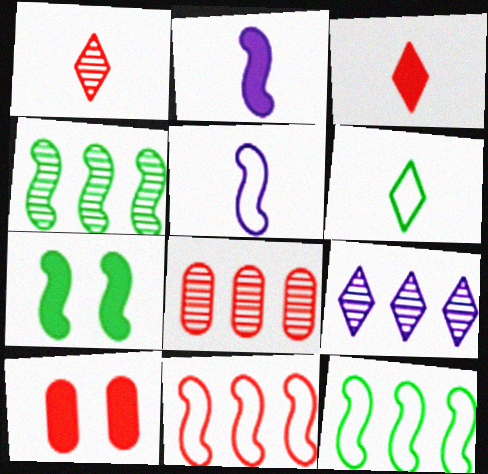[[1, 10, 11], 
[4, 8, 9]]